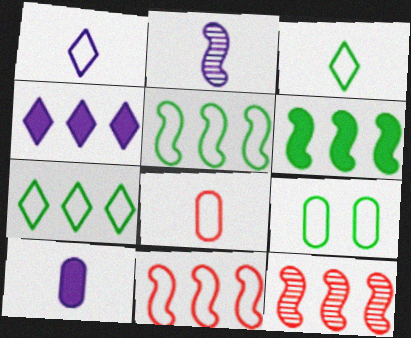[[1, 2, 10], 
[1, 9, 11], 
[3, 5, 9]]